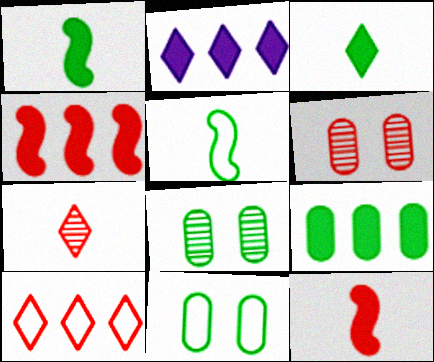[[2, 4, 9], 
[2, 5, 6], 
[6, 10, 12]]